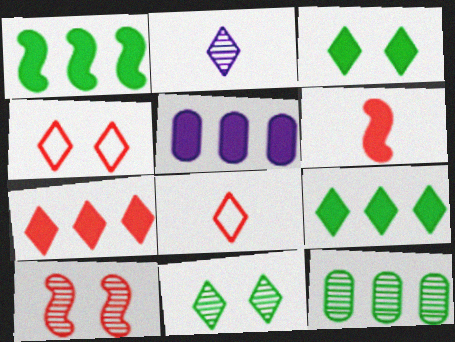[[1, 5, 7], 
[2, 4, 9], 
[2, 10, 12], 
[3, 5, 6]]